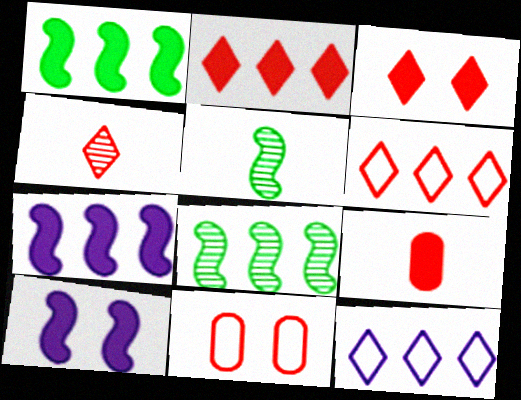[[3, 4, 6]]